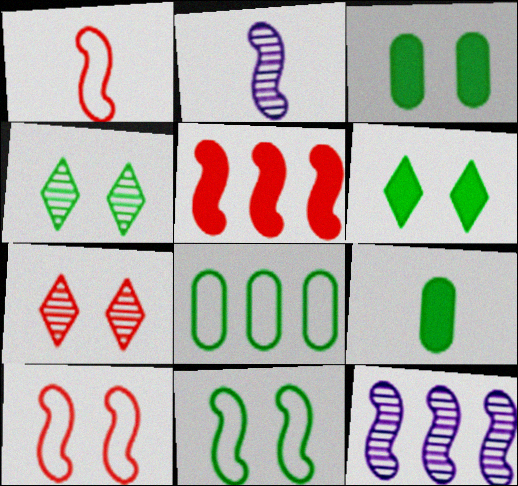[[2, 5, 11], 
[3, 4, 11]]